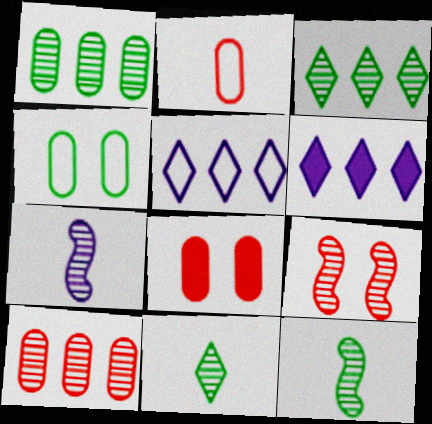[[2, 8, 10], 
[5, 8, 12]]